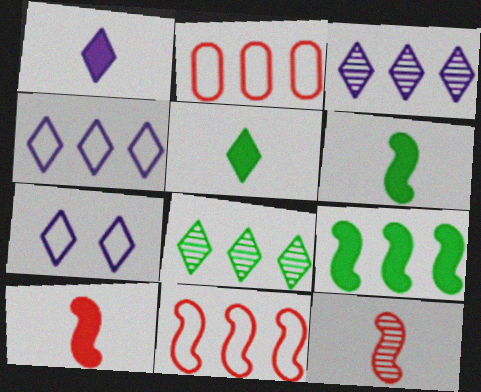[[1, 3, 7], 
[2, 3, 9]]